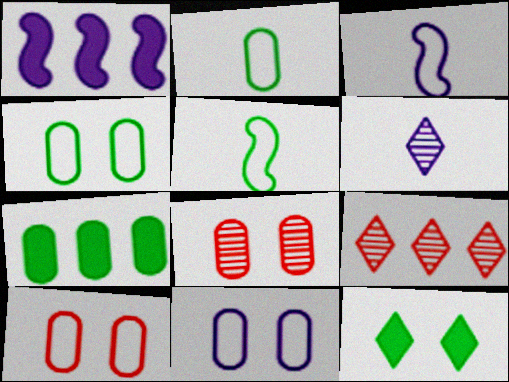[[1, 6, 11], 
[4, 10, 11]]